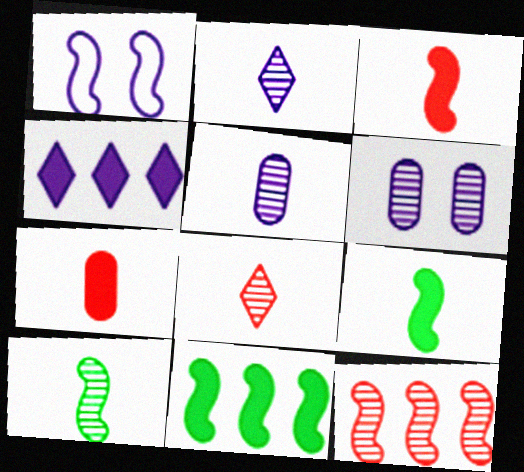[[1, 4, 5], 
[1, 9, 12], 
[5, 8, 10]]